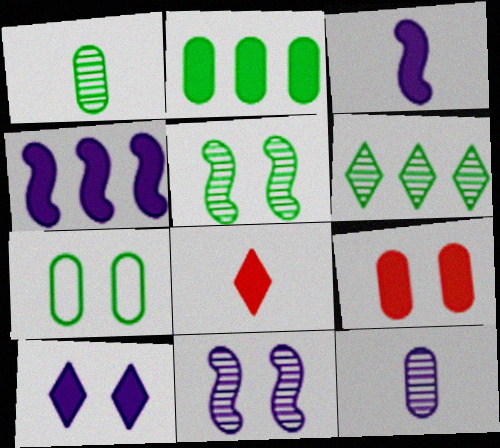[[1, 2, 7], 
[1, 5, 6]]